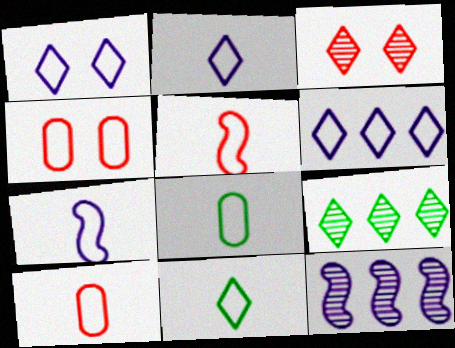[[1, 2, 6], 
[2, 5, 8], 
[7, 10, 11]]